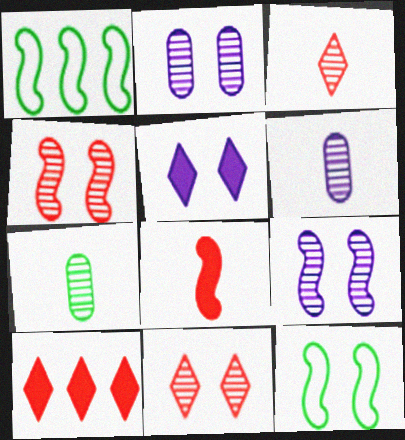[[1, 8, 9], 
[6, 10, 12]]